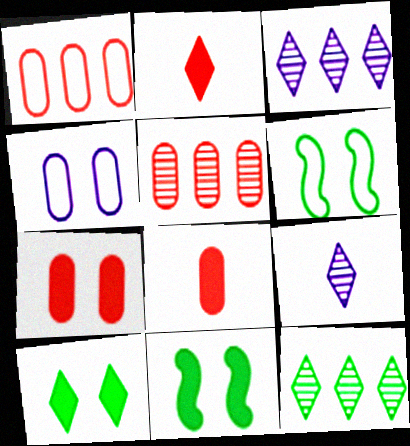[[1, 9, 11], 
[3, 6, 8]]